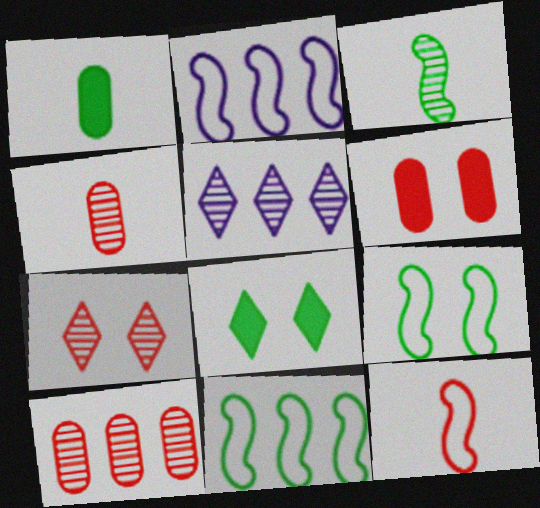[[1, 2, 7], 
[2, 4, 8], 
[2, 9, 12]]